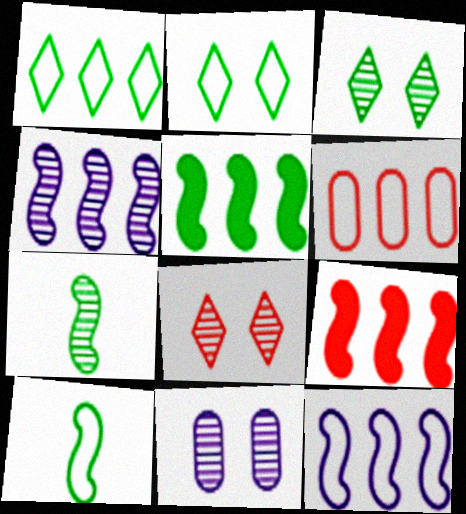[[1, 6, 12]]